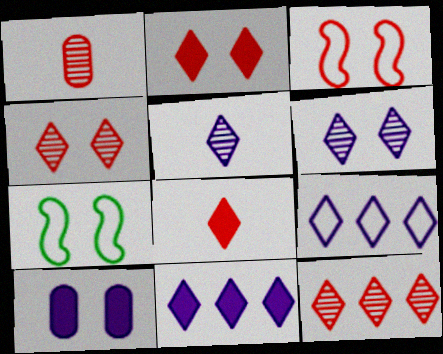[[1, 7, 11], 
[4, 7, 10]]